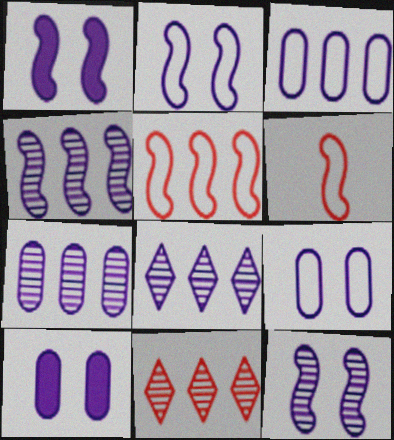[[1, 2, 12], 
[4, 7, 8]]